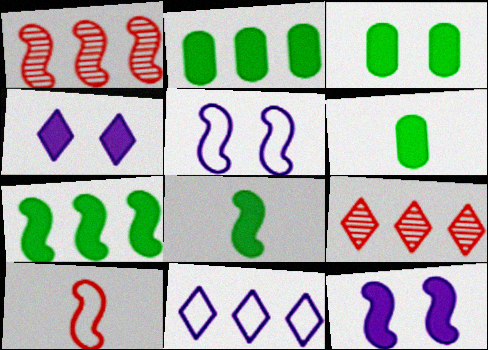[[1, 2, 11], 
[1, 5, 8], 
[2, 3, 6], 
[5, 6, 9]]